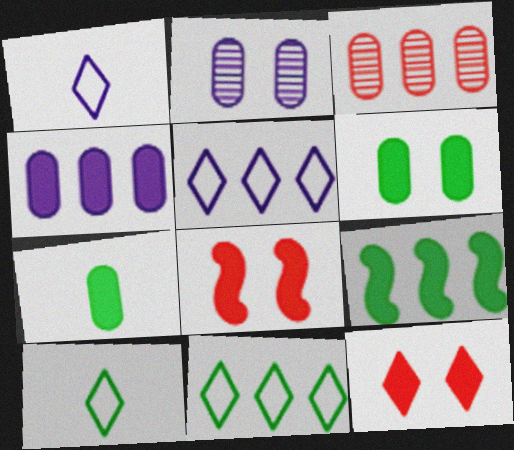[[3, 5, 9]]